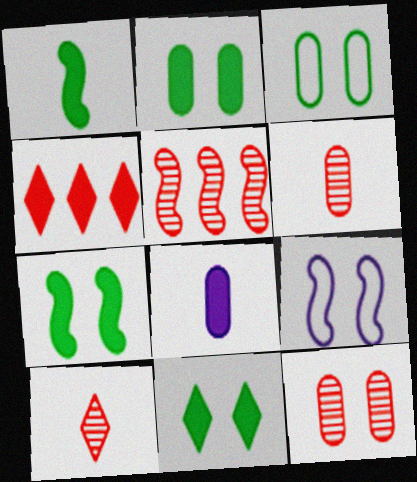[[1, 5, 9], 
[2, 7, 11], 
[4, 7, 8], 
[5, 10, 12], 
[9, 11, 12]]